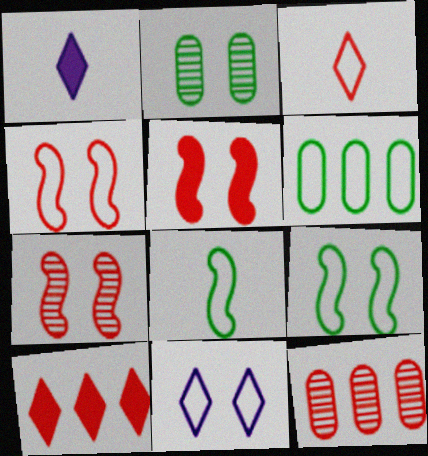[[1, 6, 7], 
[1, 9, 12], 
[2, 5, 11], 
[3, 5, 12], 
[4, 5, 7]]